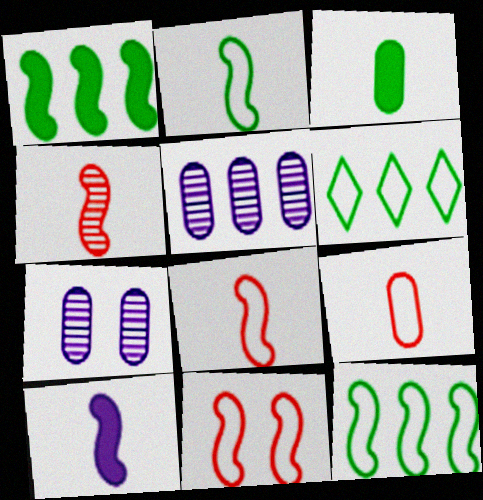[[2, 4, 10]]